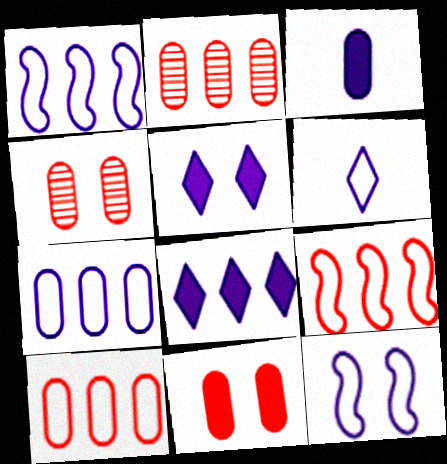[[6, 7, 12]]